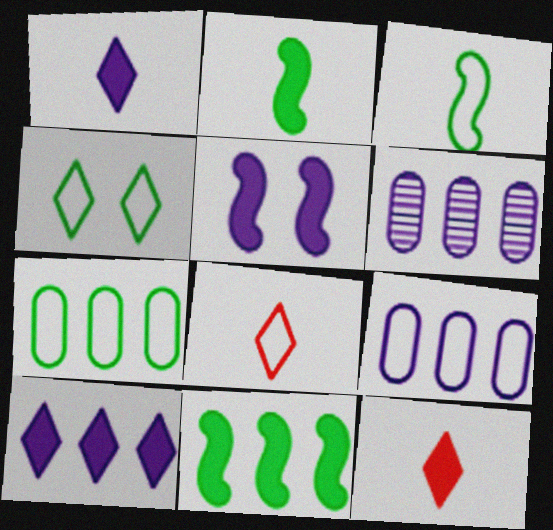[[3, 4, 7]]